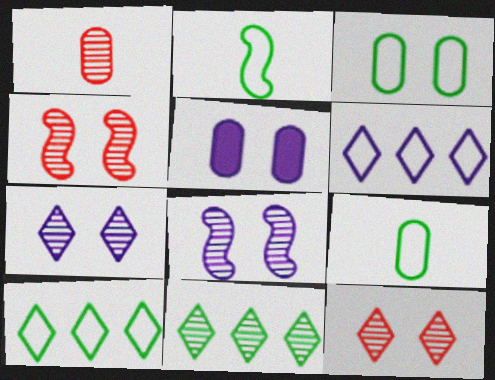[[1, 8, 11], 
[2, 3, 10]]